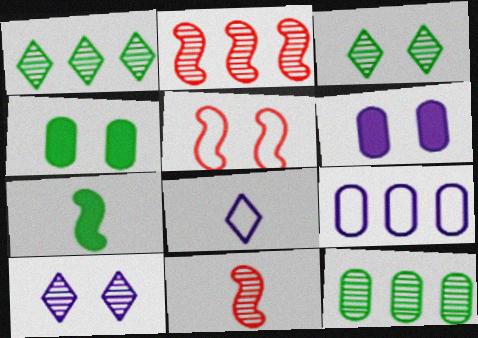[[2, 4, 8], 
[3, 5, 6], 
[4, 5, 10], 
[10, 11, 12]]